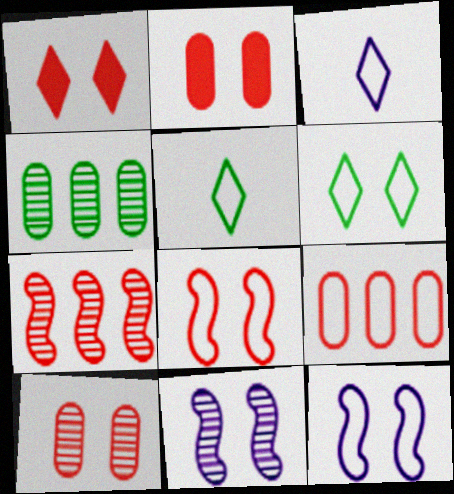[[1, 8, 10], 
[2, 6, 11], 
[5, 9, 12]]